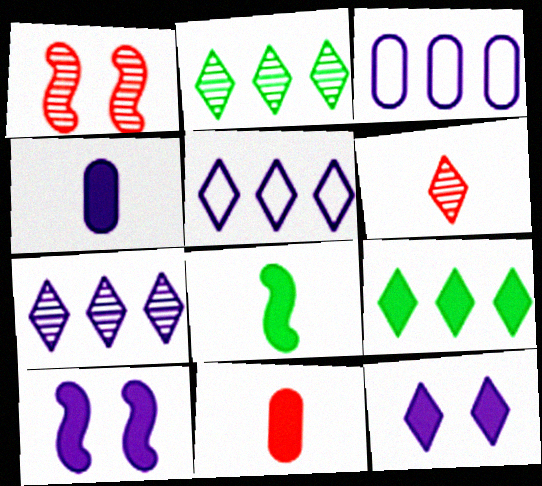[[9, 10, 11]]